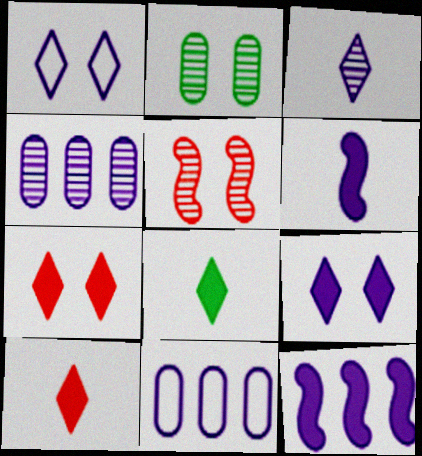[[1, 4, 6], 
[5, 8, 11]]